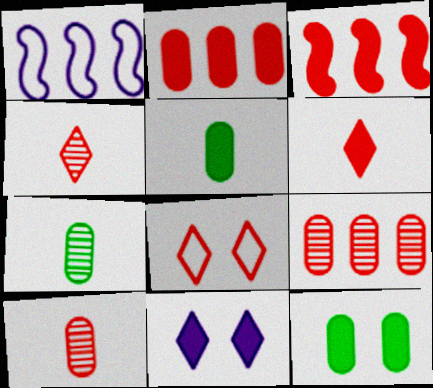[[1, 4, 12], 
[3, 5, 11], 
[3, 8, 10]]